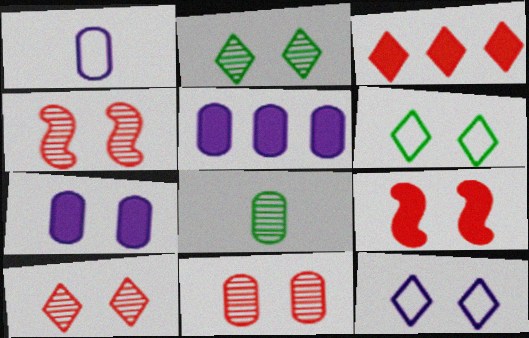[[4, 6, 7], 
[4, 10, 11]]